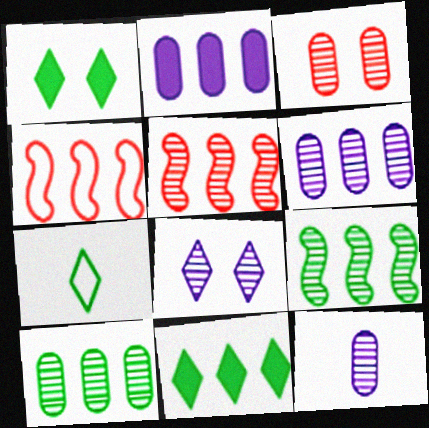[[1, 4, 12], 
[3, 10, 12], 
[4, 6, 11]]